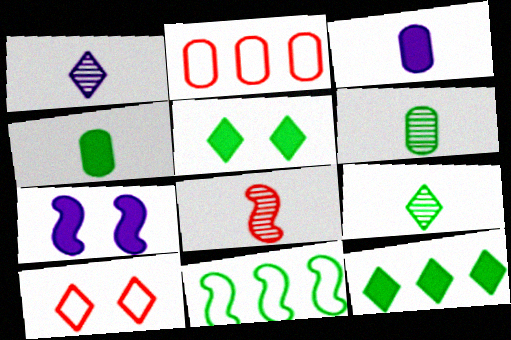[[1, 6, 8], 
[1, 10, 12], 
[2, 7, 9], 
[5, 6, 11], 
[7, 8, 11]]